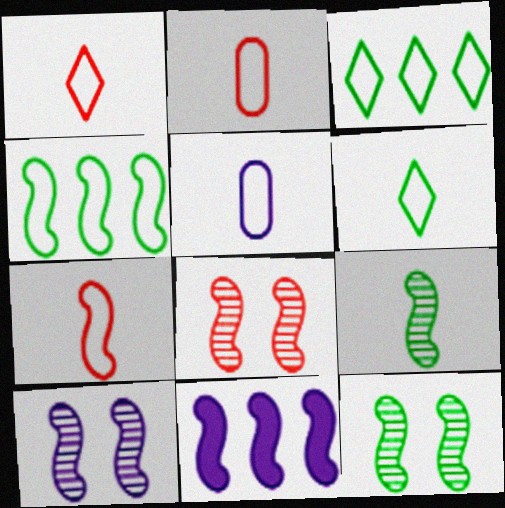[[1, 2, 7], 
[5, 6, 7], 
[7, 11, 12], 
[8, 10, 12]]